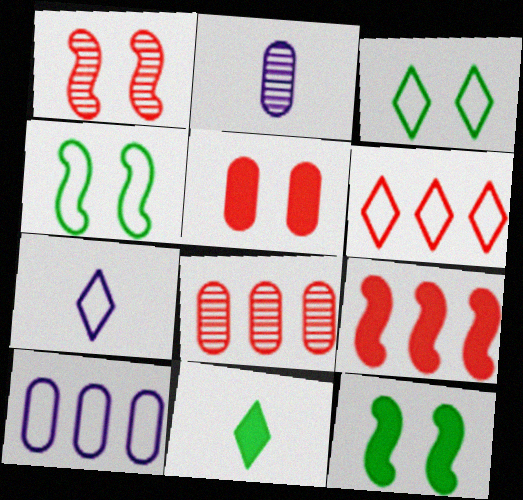[[1, 10, 11], 
[2, 3, 9], 
[2, 6, 12], 
[3, 6, 7], 
[6, 8, 9], 
[7, 8, 12]]